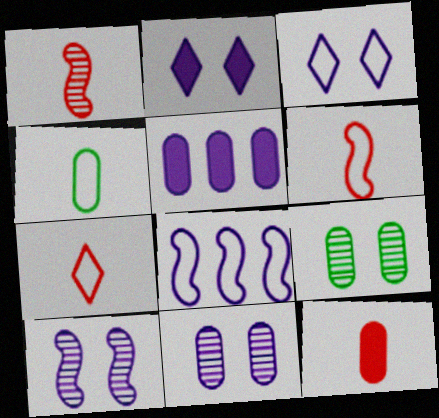[[1, 7, 12]]